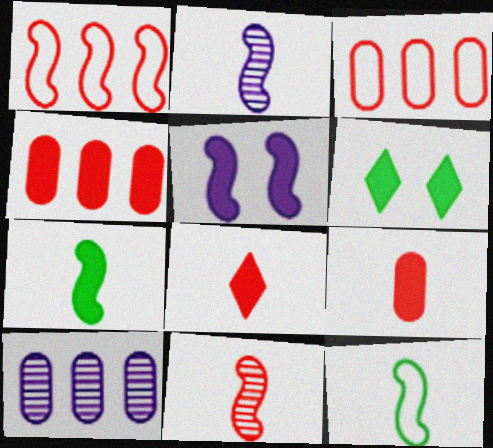[[2, 3, 6]]